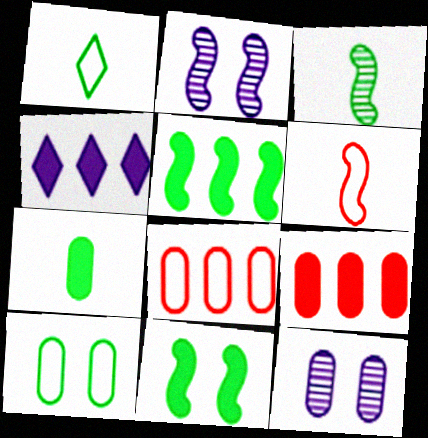[[1, 2, 9], 
[1, 3, 7], 
[2, 5, 6], 
[4, 5, 9], 
[7, 8, 12]]